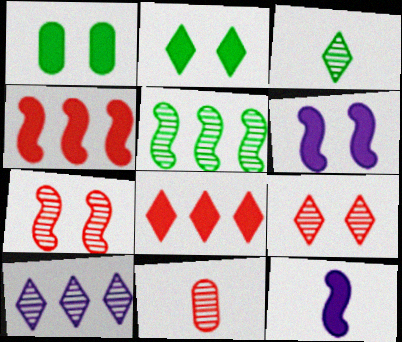[[1, 8, 12], 
[3, 9, 10]]